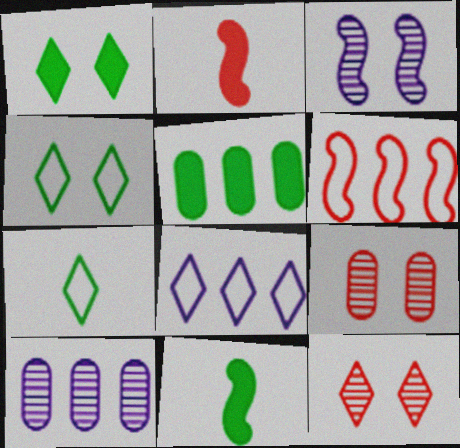[[1, 5, 11], 
[2, 4, 10], 
[3, 6, 11], 
[8, 9, 11]]